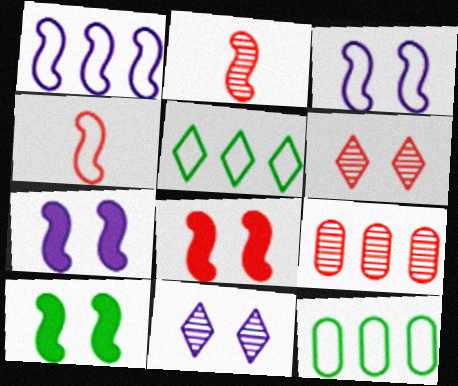[[1, 2, 10], 
[2, 6, 9], 
[7, 8, 10]]